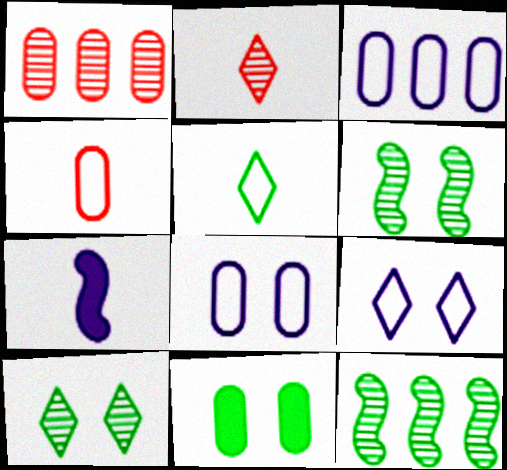[[5, 11, 12]]